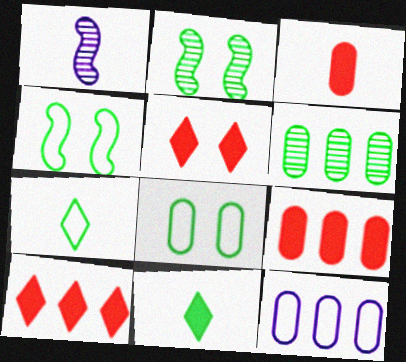[[1, 3, 7], 
[1, 8, 10], 
[4, 6, 11], 
[6, 9, 12]]